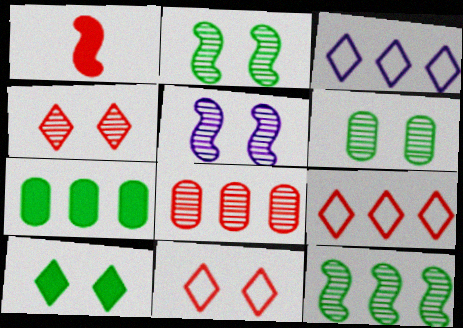[[1, 3, 6], 
[1, 8, 11], 
[4, 5, 6]]